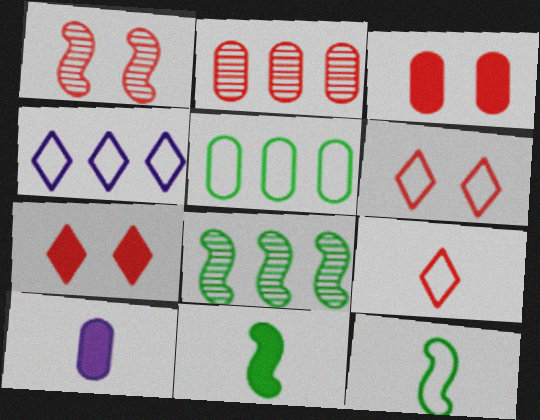[[1, 3, 6], 
[6, 8, 10]]